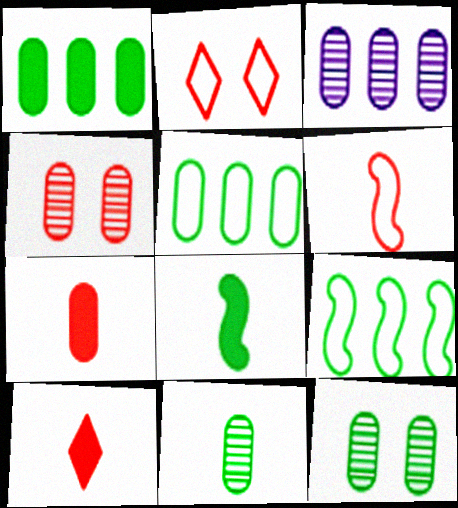[[2, 3, 8], 
[3, 4, 11]]